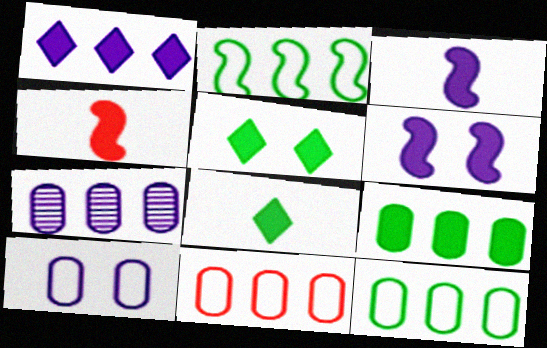[[7, 9, 11]]